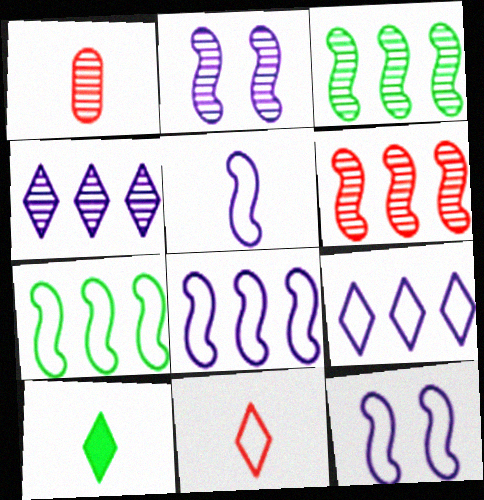[[1, 5, 10], 
[5, 8, 12]]